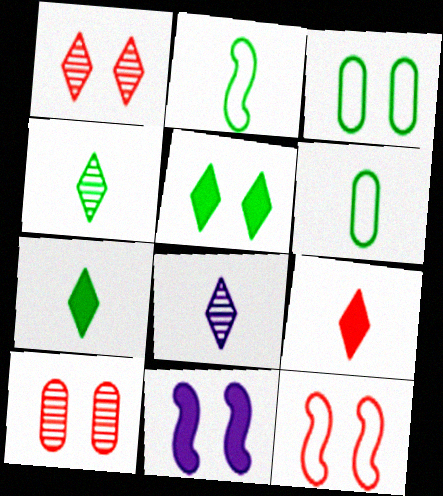[[1, 3, 11]]